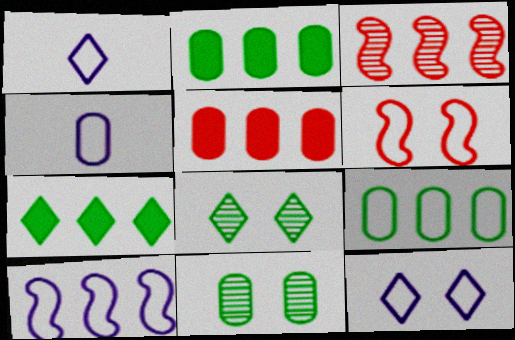[[1, 6, 9], 
[4, 5, 11], 
[4, 10, 12]]